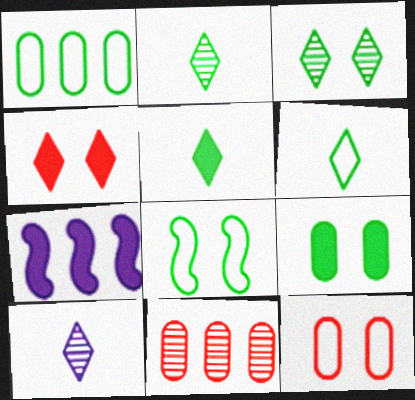[[1, 6, 8], 
[2, 5, 6], 
[2, 7, 12], 
[3, 8, 9]]